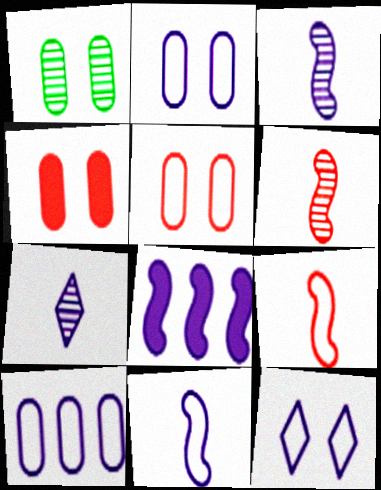[[1, 2, 4], 
[2, 7, 8], 
[10, 11, 12]]